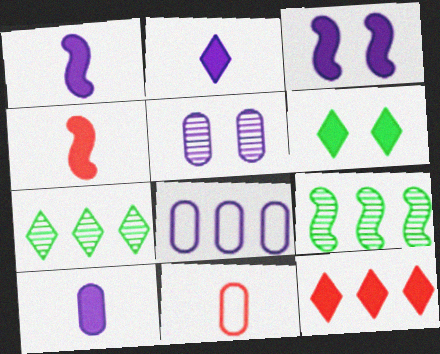[[1, 2, 10], 
[2, 6, 12], 
[3, 7, 11], 
[5, 8, 10], 
[8, 9, 12]]